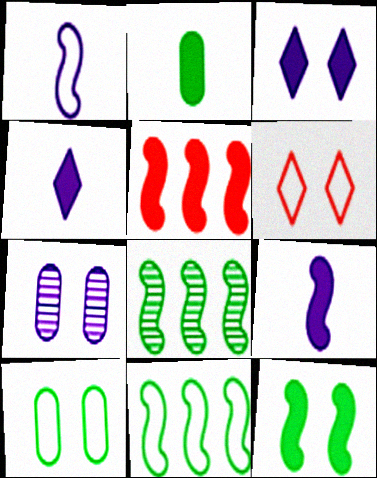[[2, 3, 5], 
[5, 9, 12], 
[6, 7, 12]]